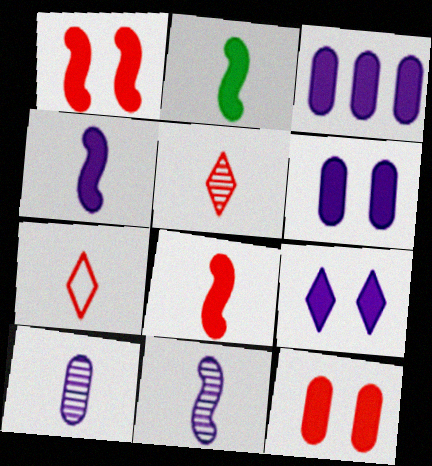[[2, 4, 8], 
[2, 7, 10], 
[3, 4, 9]]